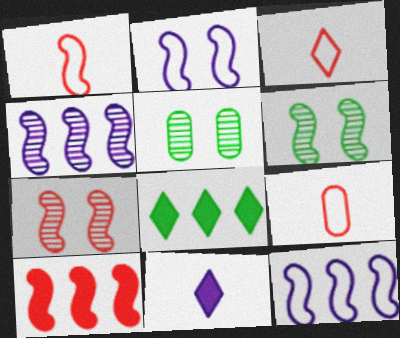[[1, 3, 9], 
[1, 7, 10]]